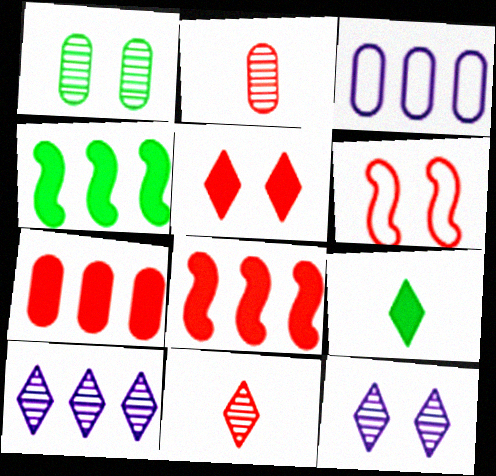[[6, 7, 11]]